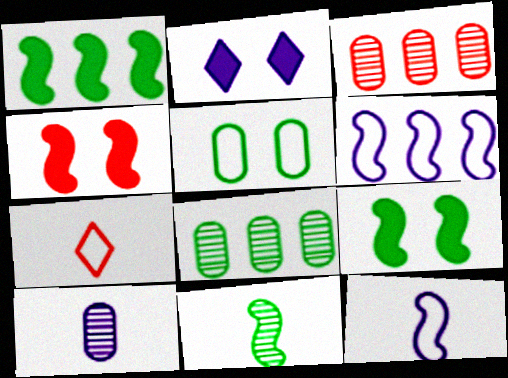[[2, 6, 10], 
[3, 4, 7], 
[4, 6, 11], 
[5, 6, 7]]